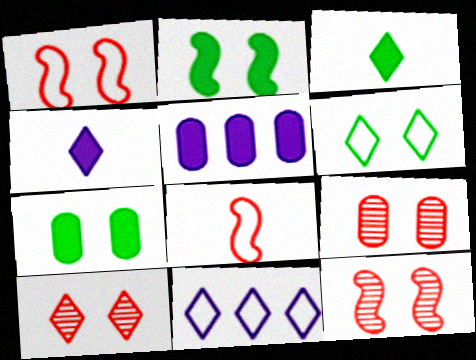[[3, 10, 11], 
[9, 10, 12]]